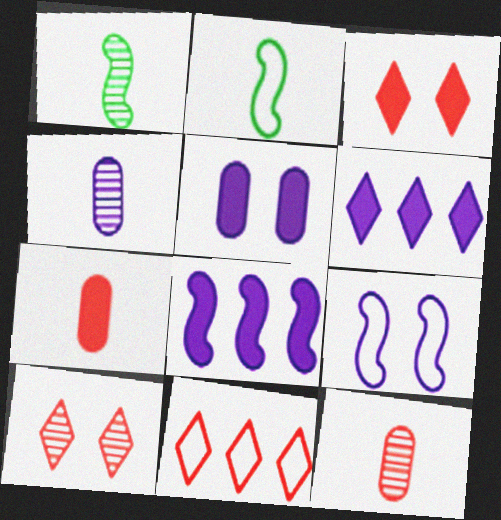[[1, 5, 11], 
[4, 6, 9]]